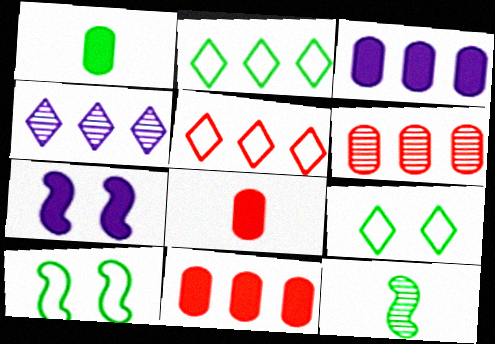[[4, 8, 10]]